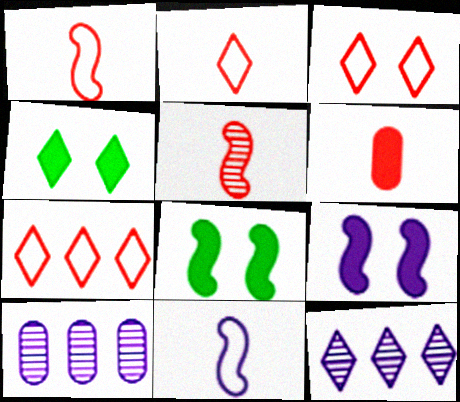[[1, 4, 10], 
[2, 3, 7], 
[2, 4, 12], 
[2, 5, 6], 
[2, 8, 10]]